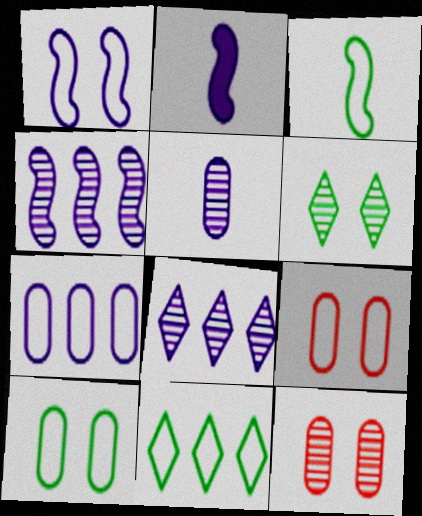[[1, 2, 4], 
[2, 11, 12], 
[3, 10, 11]]